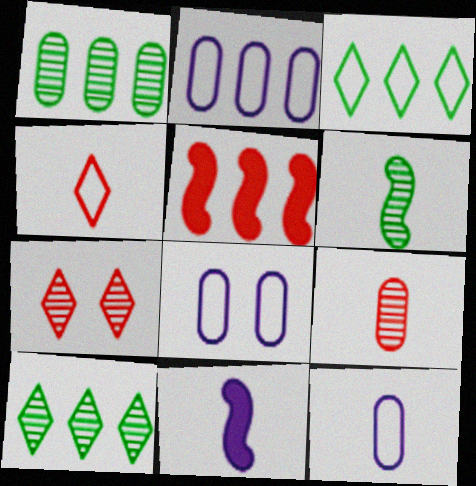[[2, 5, 10], 
[2, 8, 12]]